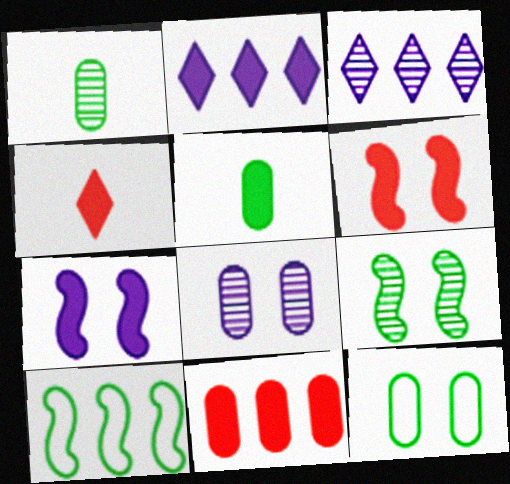[[2, 5, 6], 
[3, 10, 11], 
[4, 6, 11], 
[4, 8, 10]]